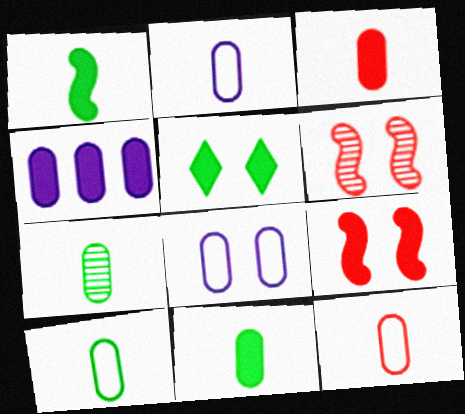[[2, 3, 7], 
[2, 10, 12], 
[5, 6, 8], 
[7, 10, 11]]